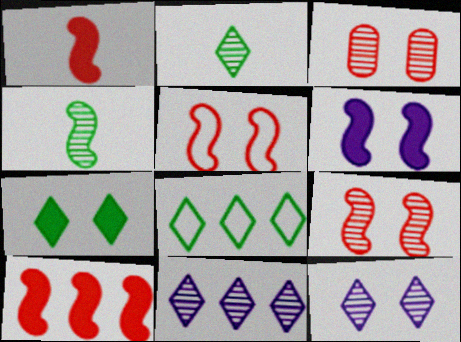[[2, 7, 8], 
[3, 4, 11]]